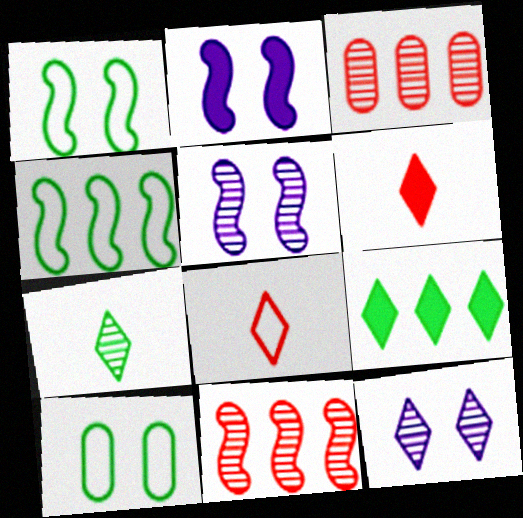[[3, 5, 7], 
[8, 9, 12]]